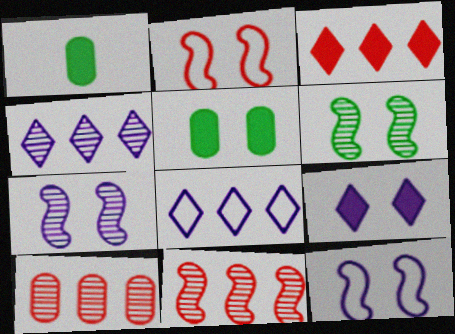[[1, 2, 4]]